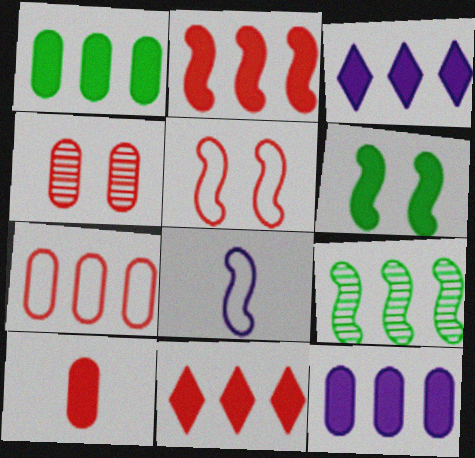[[1, 2, 3], 
[3, 6, 10], 
[3, 7, 9], 
[4, 7, 10]]